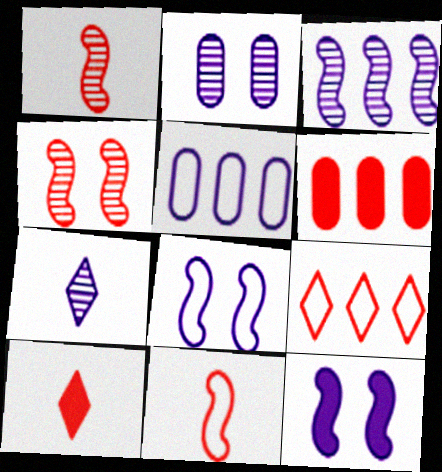[[2, 3, 7], 
[5, 7, 12]]